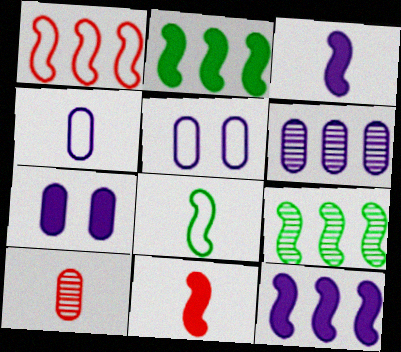[[1, 9, 12], 
[4, 6, 7]]